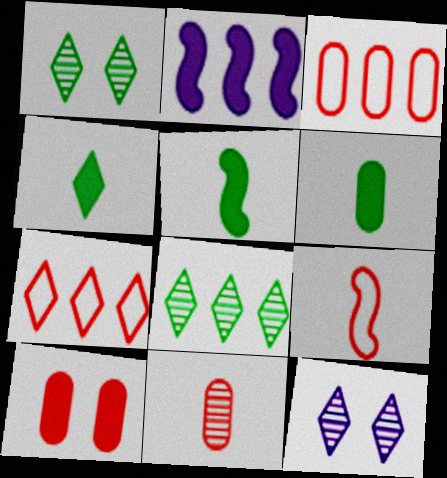[[2, 3, 8], 
[2, 4, 10], 
[3, 5, 12], 
[3, 10, 11], 
[4, 5, 6], 
[4, 7, 12]]